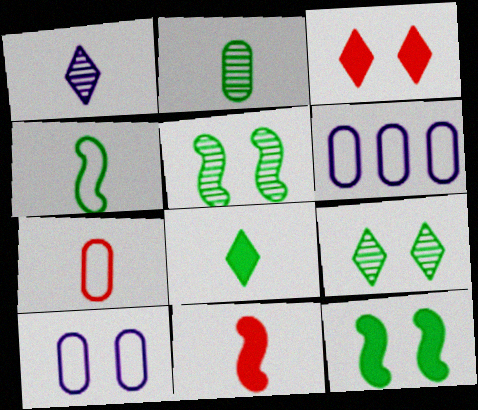[[2, 4, 8], 
[3, 5, 10], 
[6, 9, 11]]